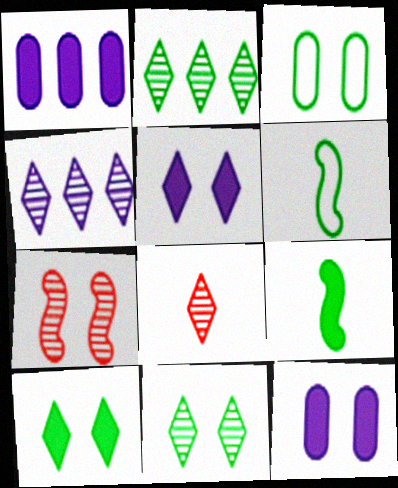[[2, 3, 9], 
[3, 5, 7], 
[4, 8, 11]]